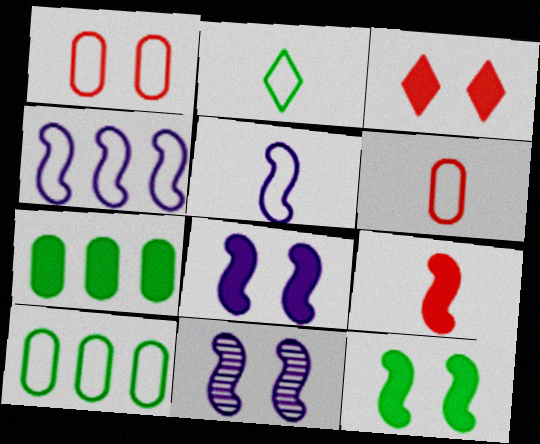[[1, 2, 4], 
[2, 5, 6]]